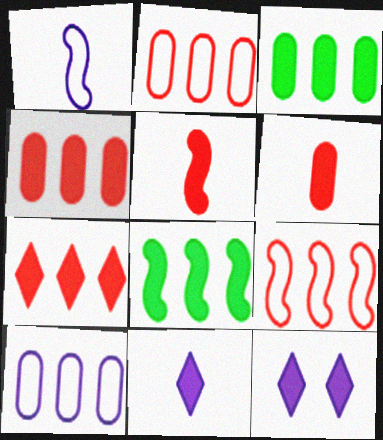[[3, 5, 12], 
[6, 8, 12]]